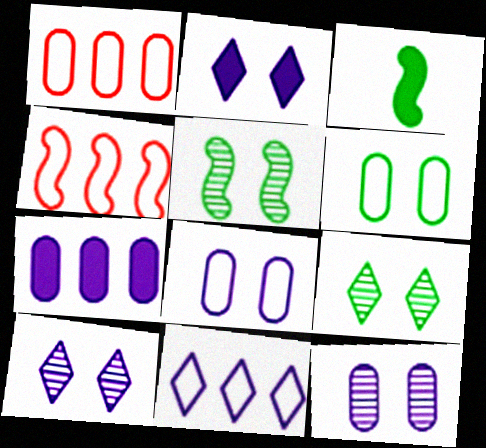[[1, 3, 10]]